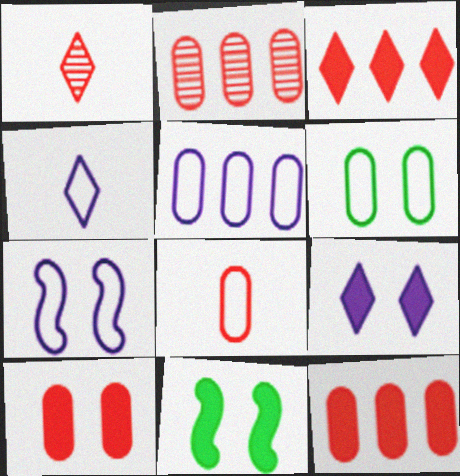[[1, 5, 11], 
[2, 4, 11], 
[2, 8, 10], 
[4, 5, 7], 
[5, 6, 8], 
[9, 10, 11]]